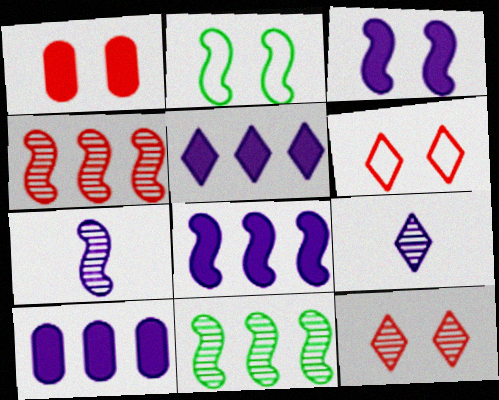[[5, 8, 10]]